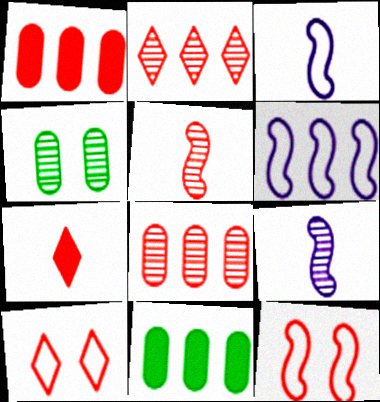[[1, 5, 10], 
[2, 4, 9], 
[2, 6, 11], 
[2, 7, 10], 
[4, 6, 7], 
[7, 8, 12], 
[9, 10, 11]]